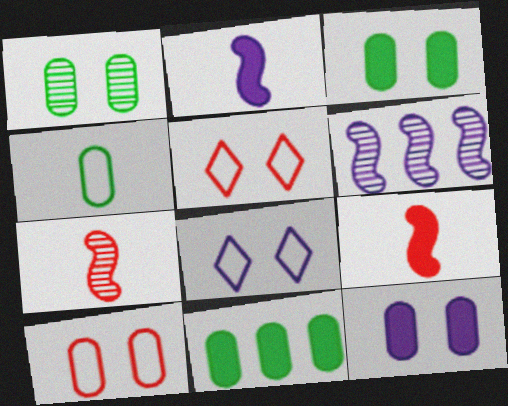[[1, 4, 11], 
[1, 10, 12], 
[7, 8, 11]]